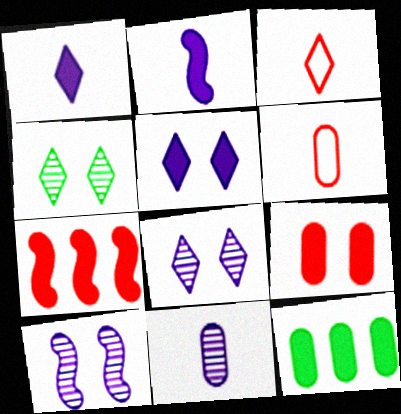[[3, 10, 12]]